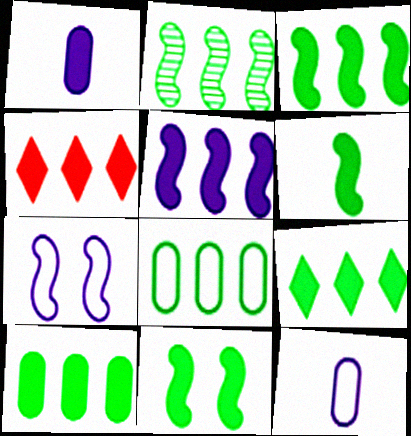[[1, 4, 11], 
[2, 8, 9], 
[3, 6, 11], 
[3, 9, 10], 
[4, 5, 10]]